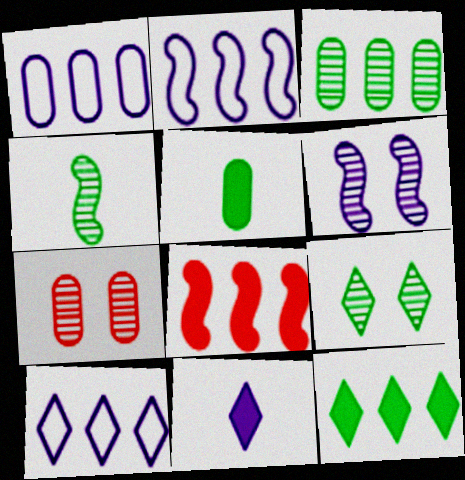[[1, 2, 10], 
[1, 5, 7], 
[1, 6, 11], 
[3, 4, 9], 
[3, 8, 10], 
[6, 7, 9]]